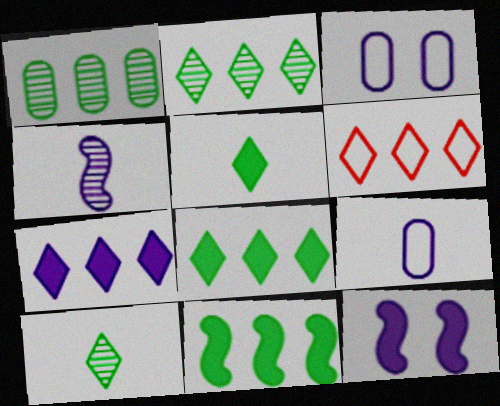[[2, 6, 7], 
[3, 4, 7]]